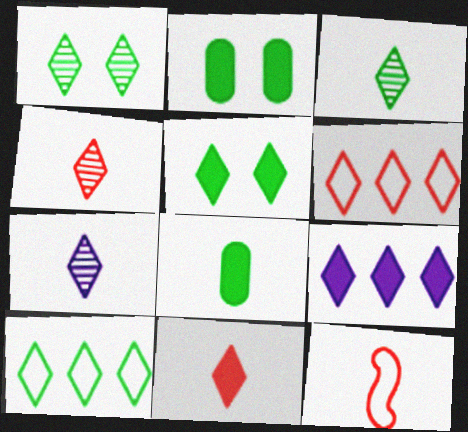[[3, 4, 7], 
[3, 5, 10], 
[5, 6, 7], 
[5, 9, 11], 
[7, 8, 12]]